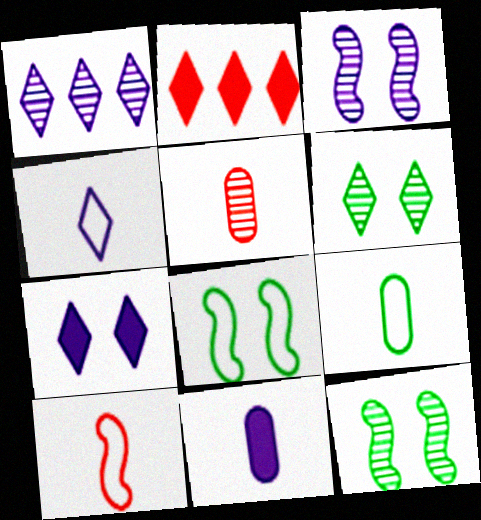[[1, 4, 7], 
[1, 5, 12], 
[2, 3, 9], 
[2, 4, 6], 
[4, 9, 10], 
[5, 9, 11]]